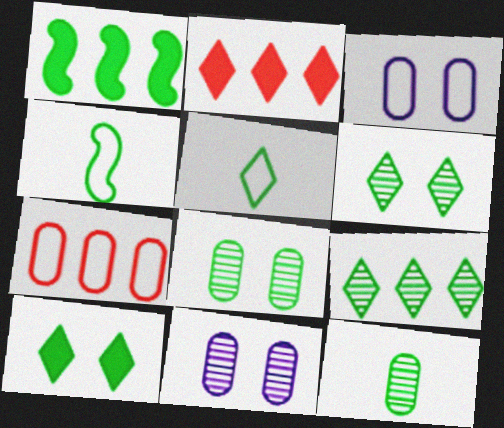[[1, 5, 8], 
[2, 4, 11], 
[5, 9, 10]]